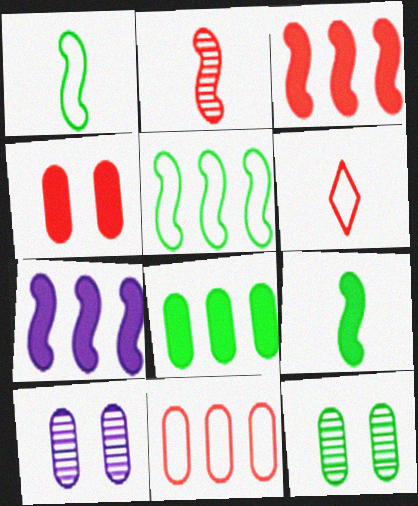[[6, 7, 12]]